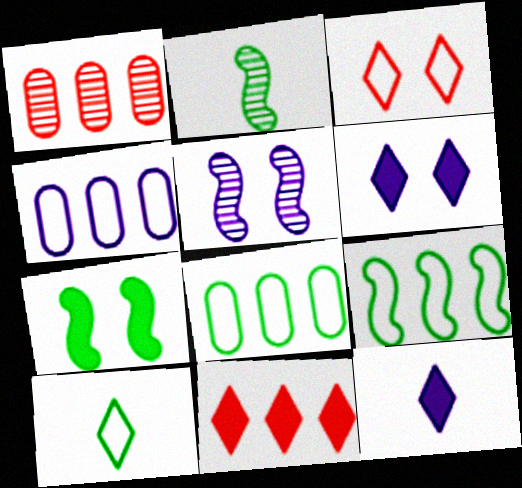[[2, 7, 9], 
[4, 5, 12]]